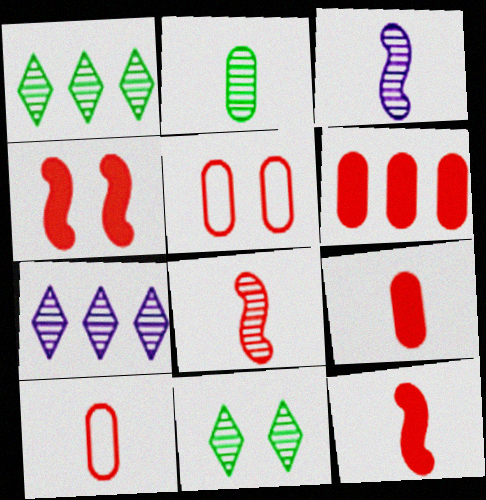[]